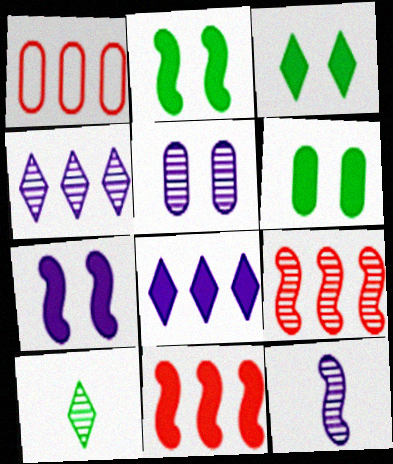[[1, 3, 12], 
[1, 7, 10], 
[2, 3, 6], 
[4, 5, 12], 
[5, 9, 10]]